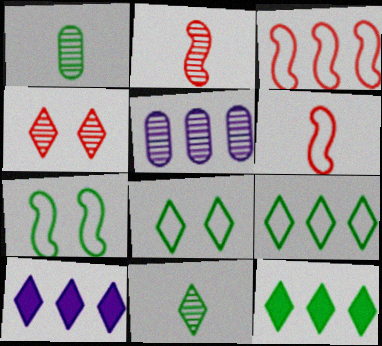[[1, 7, 12], 
[3, 5, 12], 
[8, 11, 12]]